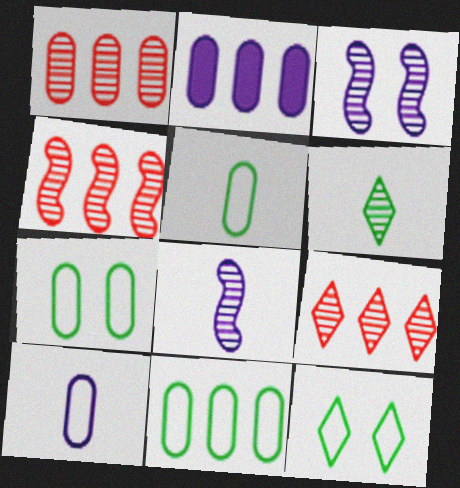[[1, 2, 11], 
[1, 3, 6], 
[1, 4, 9], 
[5, 7, 11]]